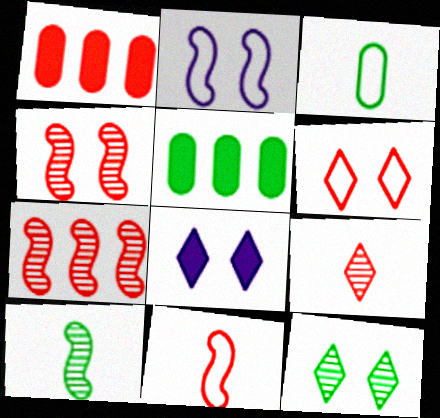[[2, 5, 9], 
[3, 7, 8], 
[6, 8, 12]]